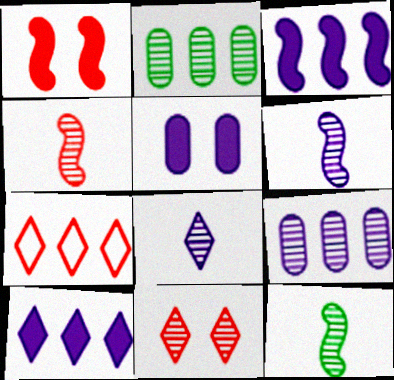[[2, 3, 7], 
[2, 6, 11], 
[4, 6, 12], 
[5, 7, 12], 
[9, 11, 12]]